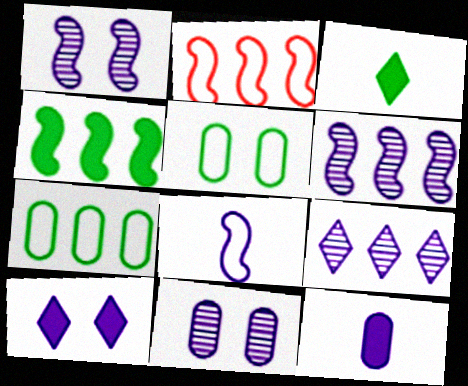[[2, 3, 11], 
[2, 4, 6]]